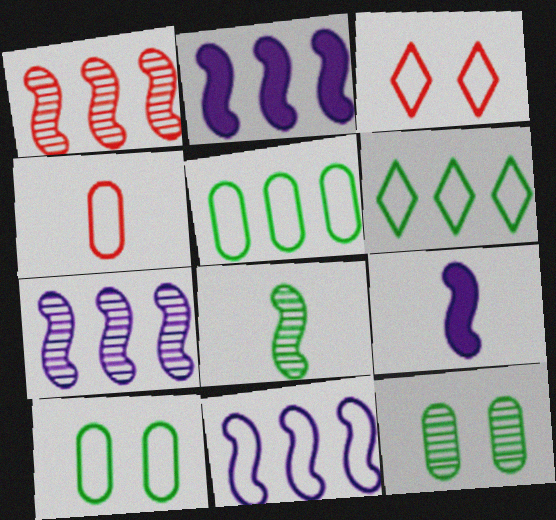[[2, 7, 11]]